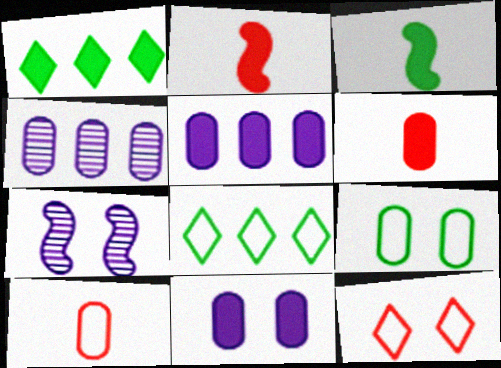[[1, 2, 11], 
[1, 7, 10], 
[3, 4, 12], 
[4, 6, 9], 
[6, 7, 8]]